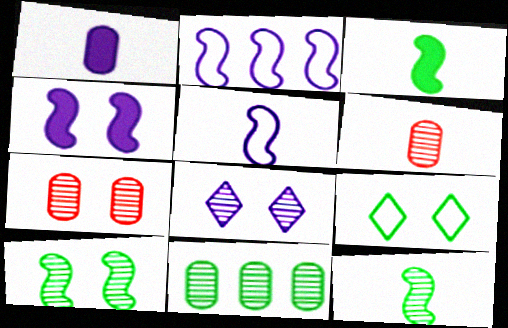[[1, 2, 8], 
[3, 9, 11], 
[4, 7, 9], 
[7, 8, 10]]